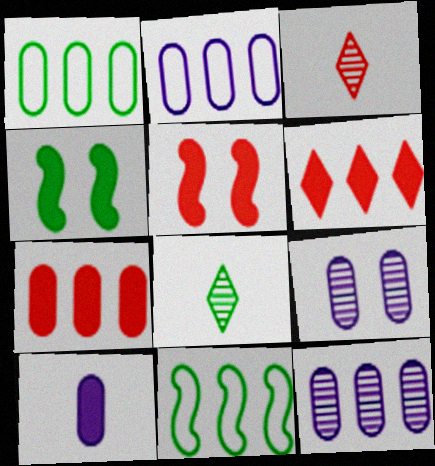[[1, 4, 8], 
[1, 7, 12], 
[2, 3, 4], 
[2, 5, 8], 
[2, 9, 10], 
[4, 6, 10], 
[6, 11, 12]]